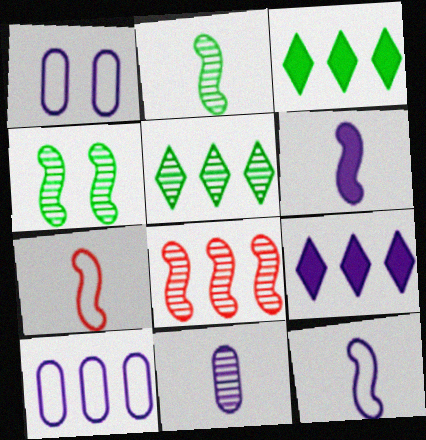[[2, 6, 7], 
[3, 8, 10]]